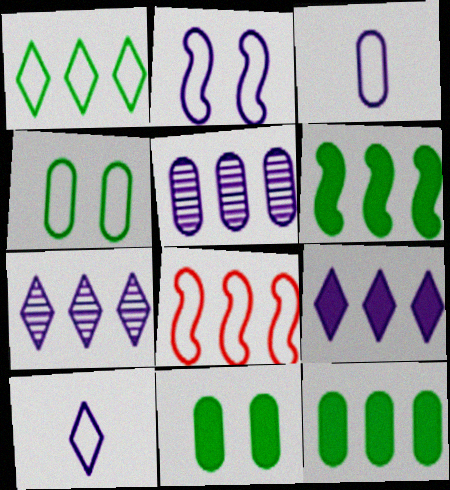[[4, 8, 10], 
[7, 8, 12]]